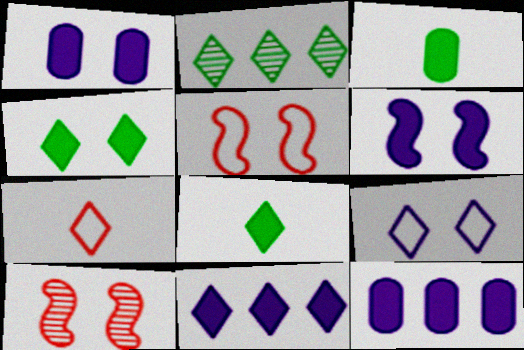[]